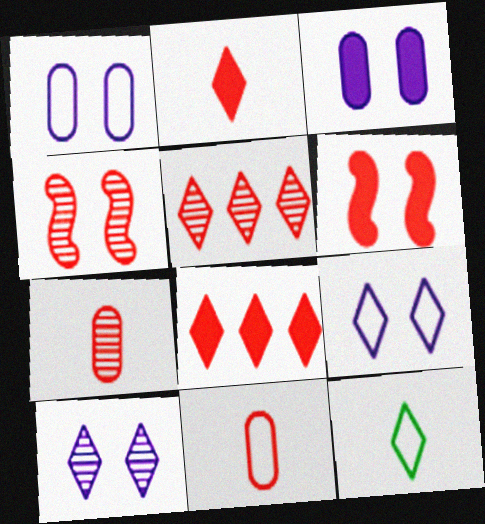[[4, 5, 7], 
[4, 8, 11], 
[5, 6, 11], 
[8, 10, 12]]